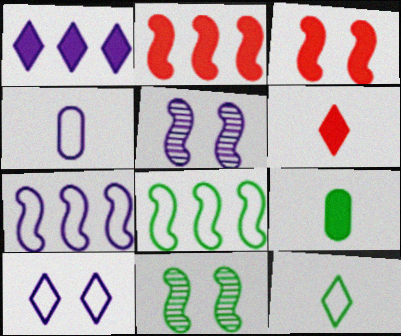[[1, 3, 9], 
[1, 4, 5], 
[4, 7, 10]]